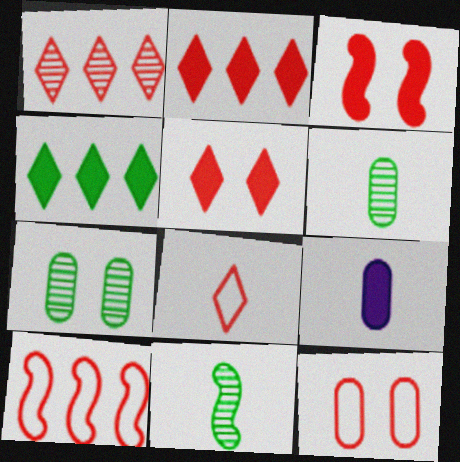[[1, 5, 8], 
[3, 4, 9], 
[8, 9, 11], 
[8, 10, 12]]